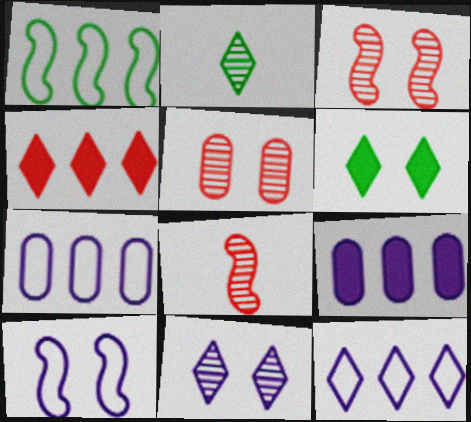[[5, 6, 10], 
[6, 7, 8]]